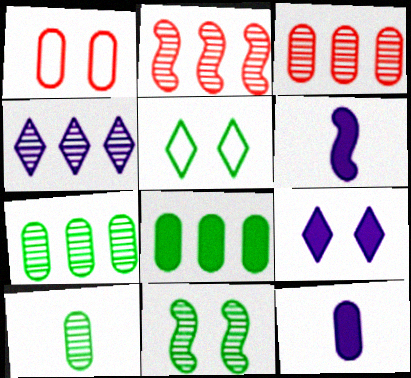[[1, 7, 12], 
[1, 9, 11], 
[2, 4, 7], 
[2, 5, 12], 
[3, 5, 6]]